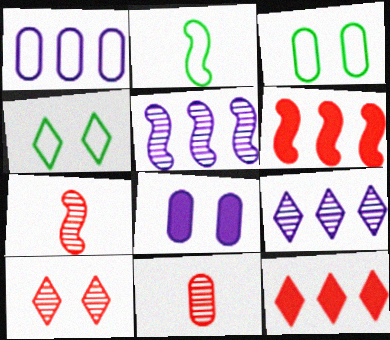[]